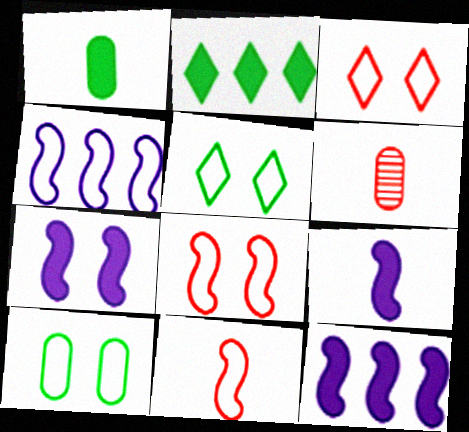[[5, 6, 12], 
[7, 9, 12]]